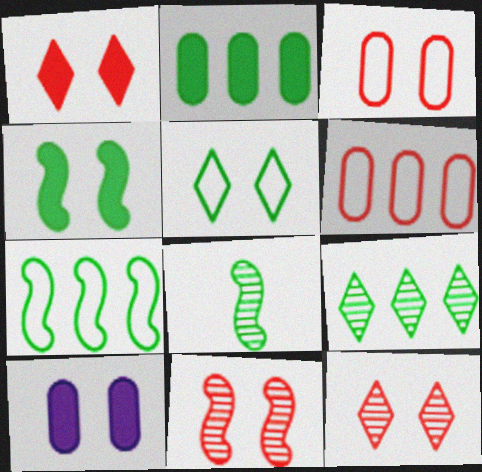[[1, 3, 11], 
[1, 4, 10], 
[2, 5, 8], 
[2, 7, 9], 
[4, 7, 8], 
[5, 10, 11]]